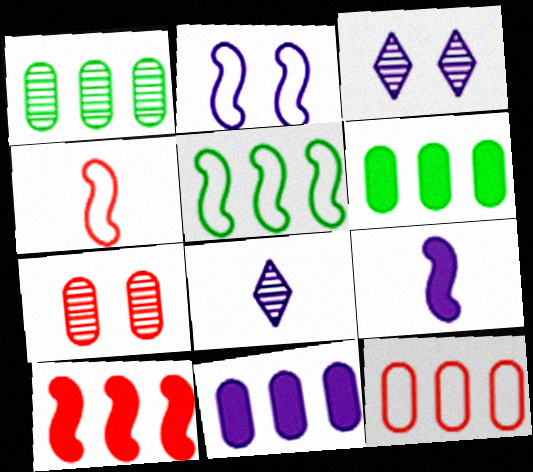[[1, 11, 12], 
[2, 4, 5], 
[2, 8, 11], 
[3, 4, 6]]